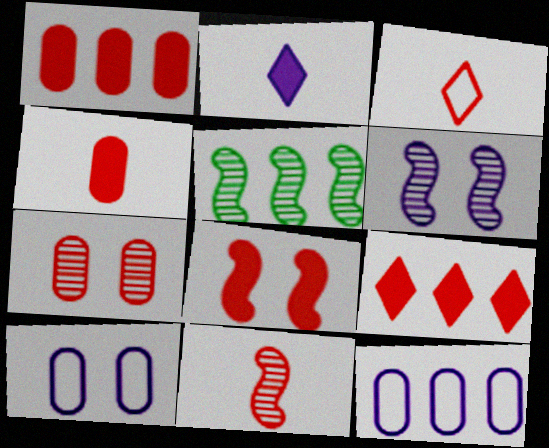[[2, 6, 12], 
[3, 4, 11], 
[4, 8, 9], 
[5, 6, 11], 
[5, 9, 12]]